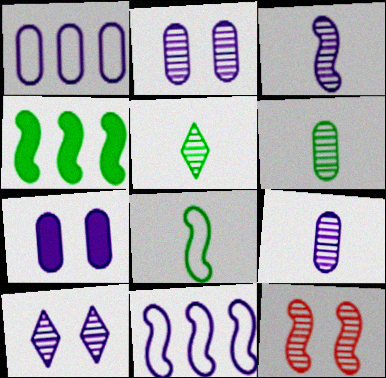[[1, 7, 9]]